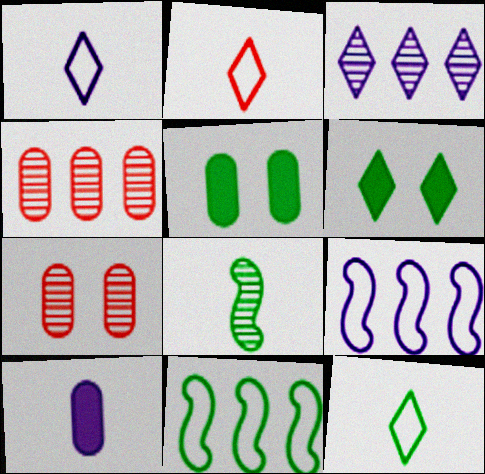[[1, 2, 12], 
[2, 3, 6], 
[2, 8, 10], 
[3, 7, 8]]